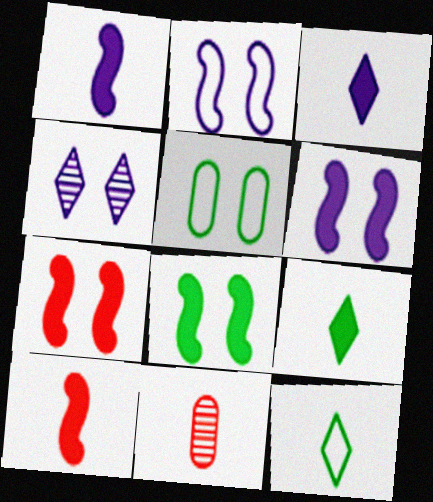[[1, 11, 12], 
[4, 5, 7], 
[6, 7, 8]]